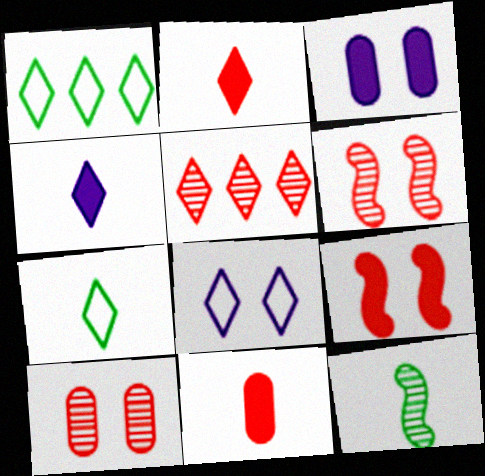[]